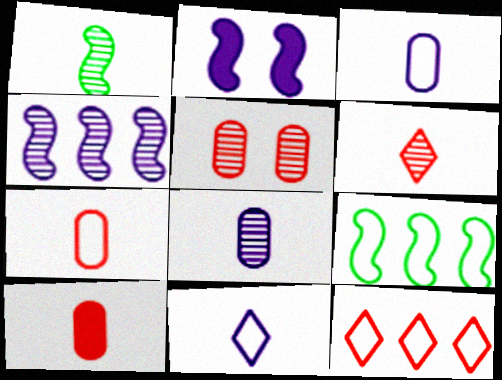[[1, 6, 8], 
[1, 10, 11]]